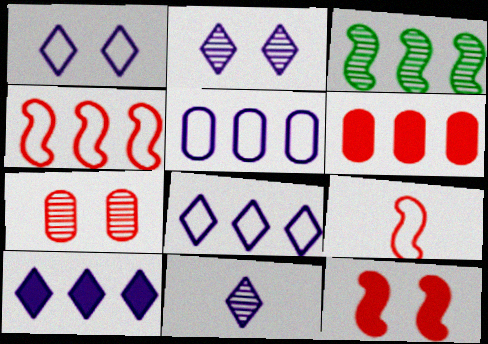[[1, 10, 11], 
[3, 6, 8], 
[3, 7, 11]]